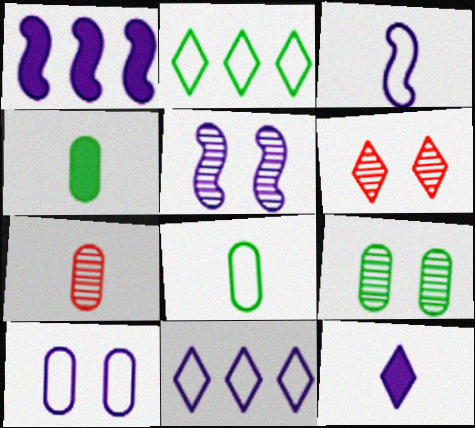[[1, 3, 5], 
[1, 6, 8], 
[2, 6, 12], 
[3, 10, 11], 
[5, 6, 9]]